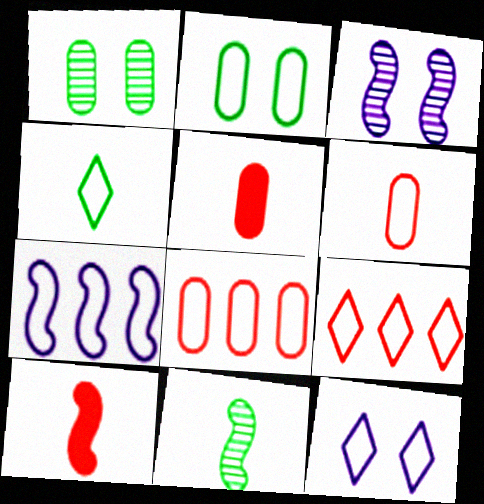[[4, 9, 12]]